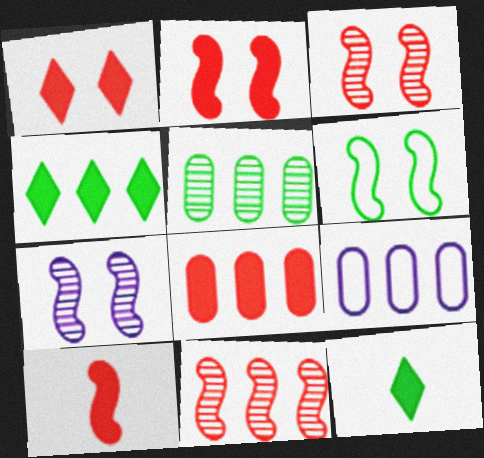[[1, 8, 10], 
[2, 6, 7], 
[3, 9, 12], 
[4, 9, 11], 
[5, 6, 12], 
[5, 8, 9]]